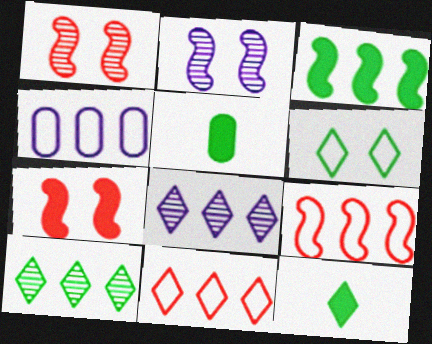[[1, 4, 12], 
[2, 5, 11], 
[6, 10, 12]]